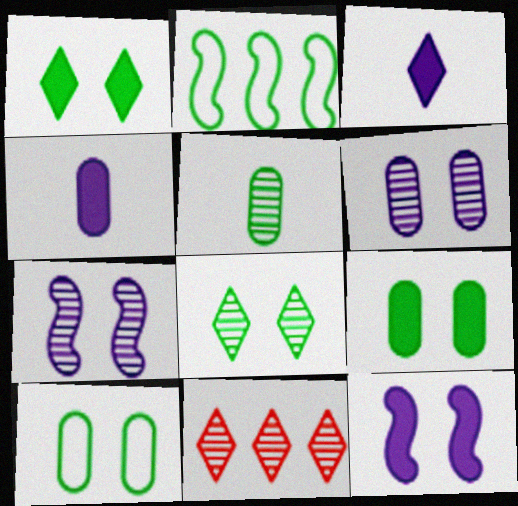[[1, 2, 5], 
[5, 7, 11]]